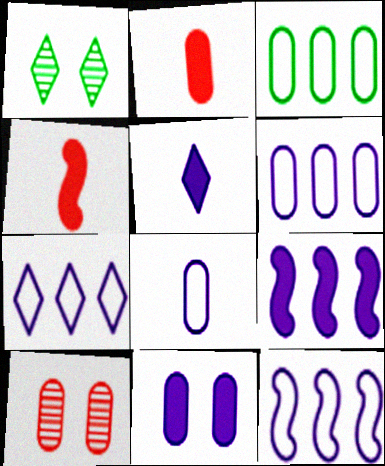[[1, 2, 12], 
[1, 4, 6], 
[5, 9, 11], 
[6, 7, 12]]